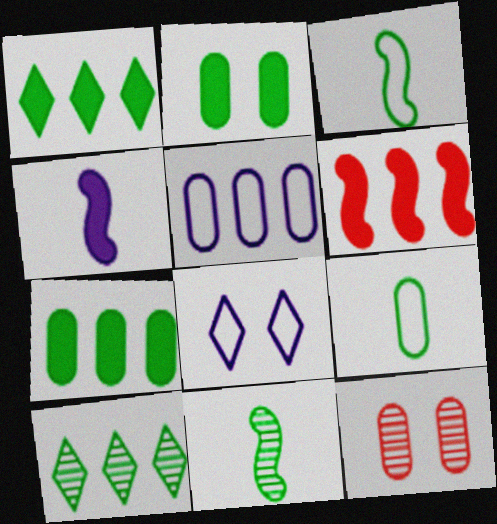[[2, 3, 10], 
[5, 6, 10]]